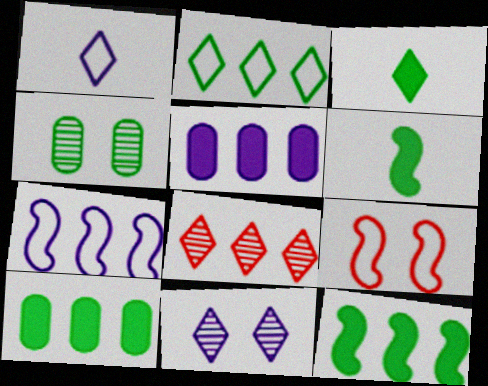[[2, 4, 6], 
[7, 8, 10]]